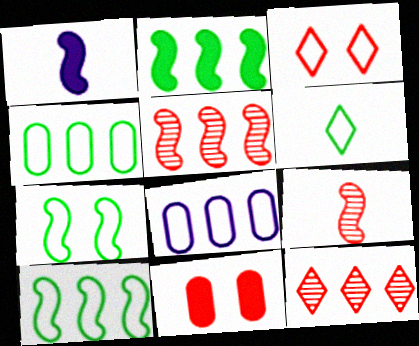[[1, 5, 7], 
[2, 8, 12], 
[4, 6, 7]]